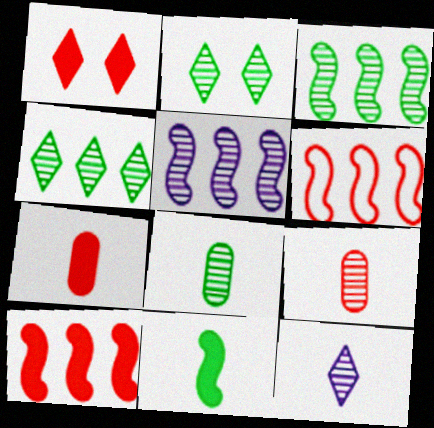[[1, 6, 9], 
[1, 7, 10], 
[2, 3, 8], 
[2, 5, 9]]